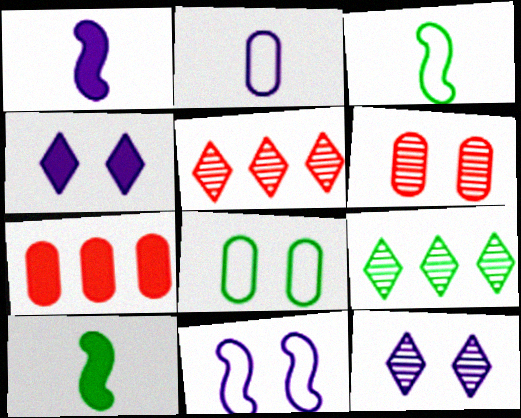[[1, 5, 8], 
[3, 7, 12], 
[4, 7, 10], 
[8, 9, 10]]